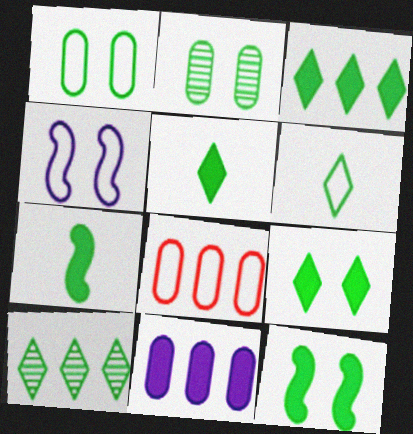[[1, 7, 10], 
[3, 5, 9], 
[4, 6, 8], 
[6, 9, 10]]